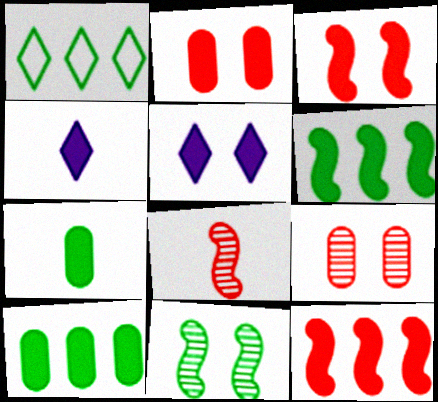[[1, 7, 11], 
[2, 4, 6], 
[3, 4, 10], 
[5, 7, 12]]